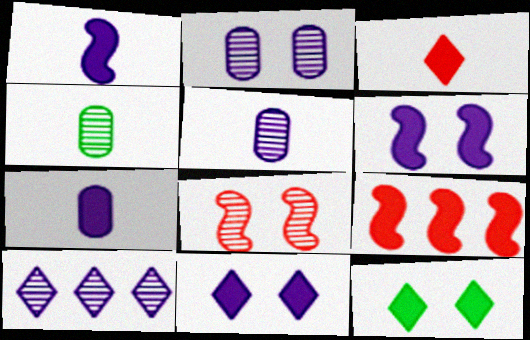[[4, 8, 10], 
[7, 9, 12]]